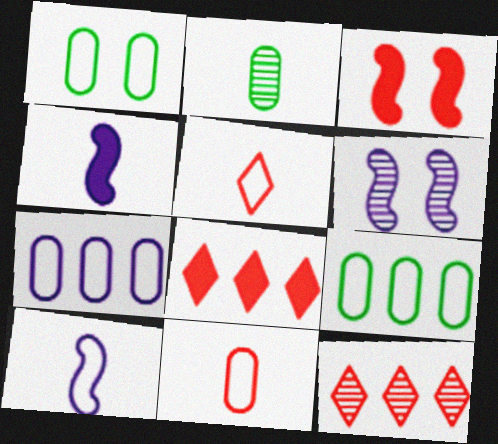[[1, 4, 12], 
[1, 7, 11], 
[2, 4, 5], 
[2, 6, 12], 
[3, 11, 12]]